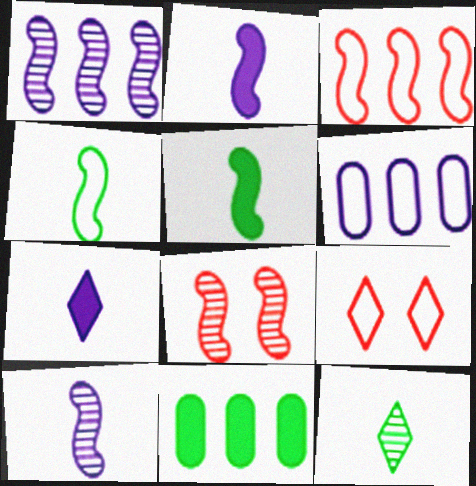[[4, 6, 9], 
[9, 10, 11]]